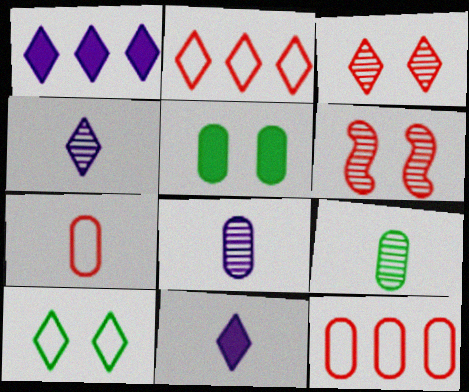[[5, 8, 12]]